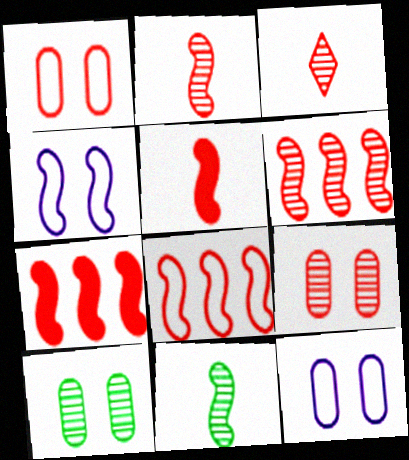[[1, 3, 7], 
[3, 6, 9], 
[4, 7, 11], 
[6, 7, 8]]